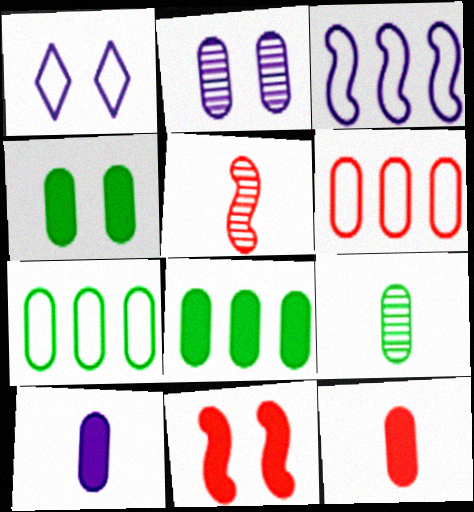[[1, 5, 8], 
[2, 7, 12], 
[4, 7, 9]]